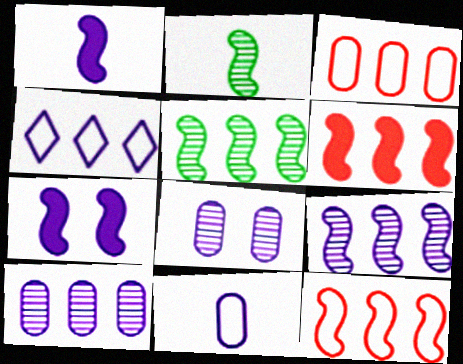[[1, 4, 8], 
[2, 7, 12]]